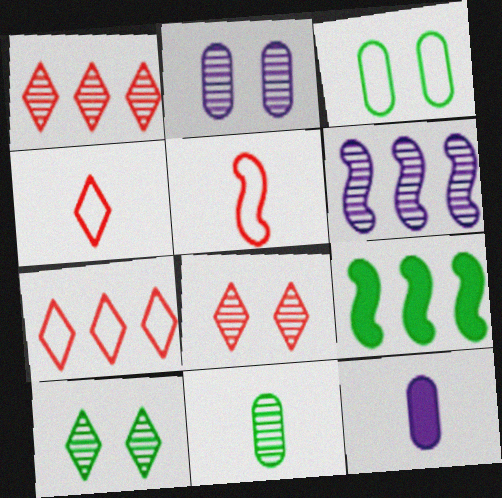[[2, 4, 9], 
[6, 8, 11]]